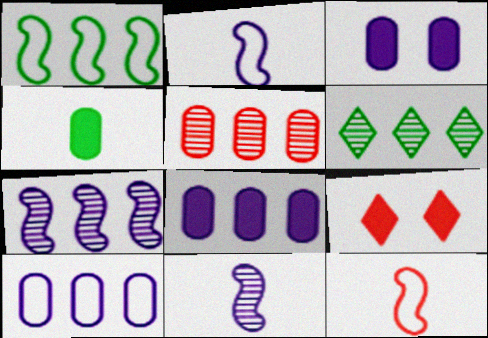[[3, 6, 12], 
[5, 6, 7], 
[5, 9, 12]]